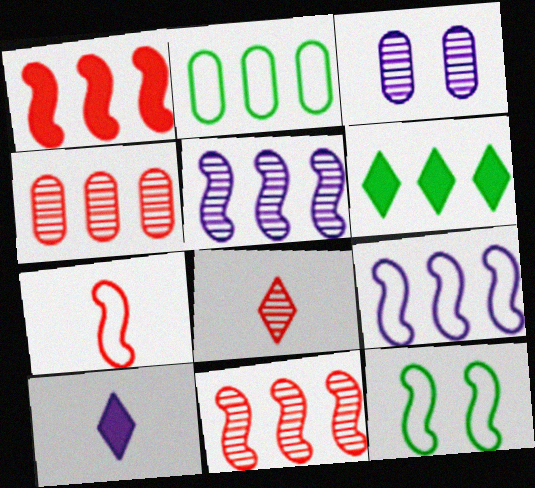[[3, 6, 7], 
[3, 9, 10], 
[4, 6, 9], 
[4, 10, 12], 
[7, 9, 12]]